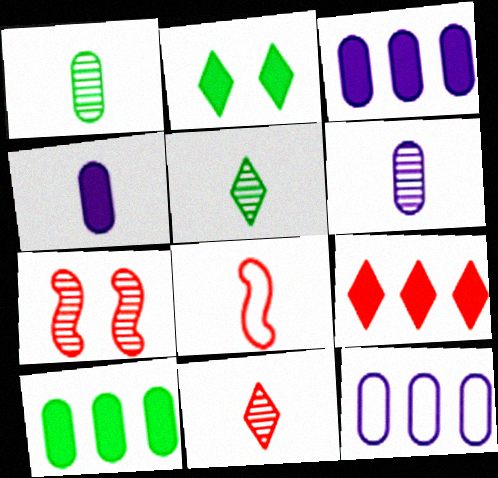[[4, 5, 8]]